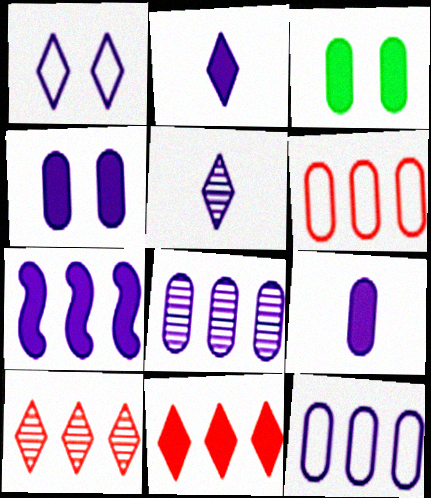[[2, 4, 7]]